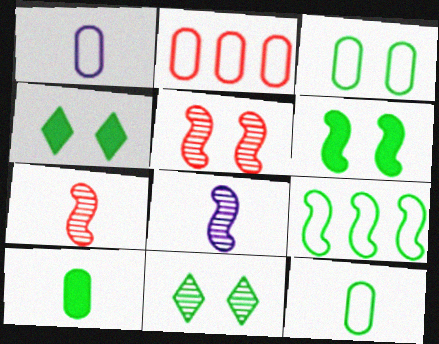[[1, 2, 3], 
[2, 4, 8], 
[3, 6, 11], 
[9, 10, 11]]